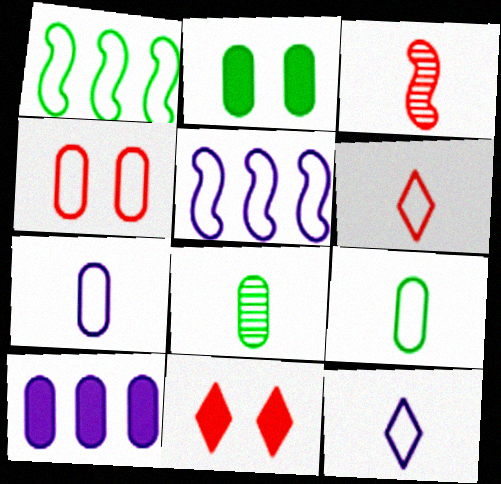[[1, 4, 12], 
[4, 8, 10], 
[5, 8, 11]]